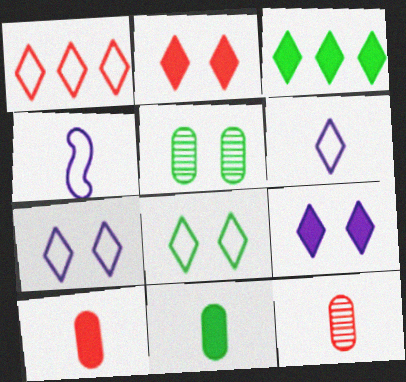[[1, 6, 8]]